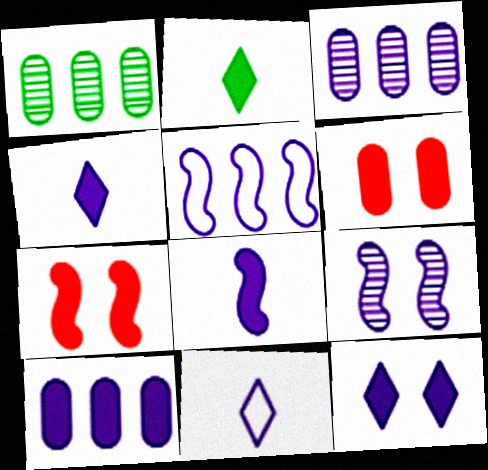[[1, 7, 11], 
[2, 7, 10], 
[5, 8, 9], 
[8, 10, 12], 
[9, 10, 11]]